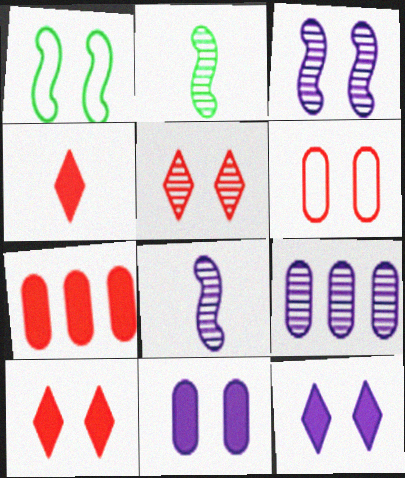[[1, 4, 9], 
[1, 5, 11], 
[2, 5, 9]]